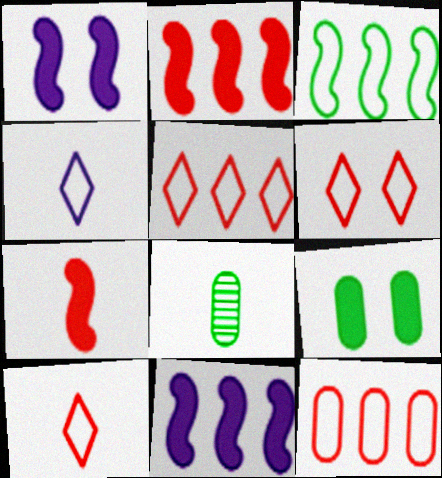[[1, 5, 8], 
[4, 7, 8], 
[5, 6, 10], 
[6, 8, 11]]